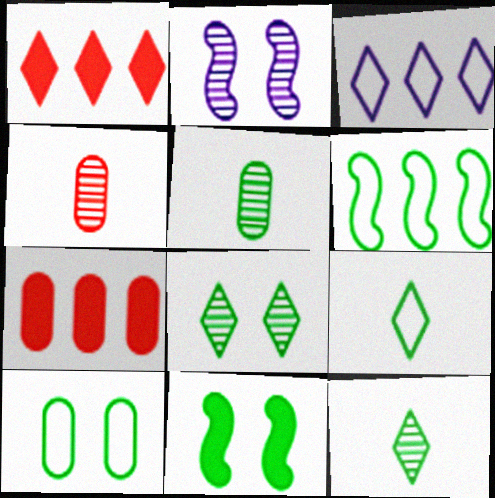[[2, 7, 9], 
[3, 4, 11], 
[6, 9, 10], 
[8, 10, 11]]